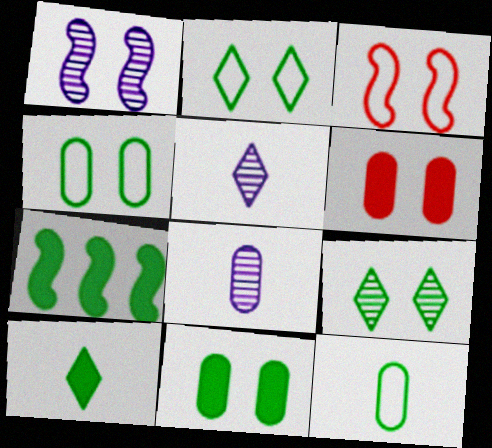[[1, 2, 6], 
[7, 9, 12], 
[7, 10, 11]]